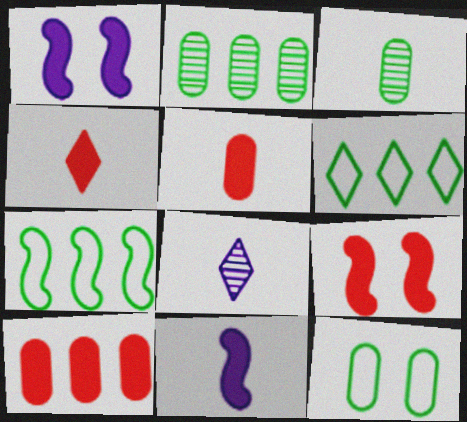[[4, 9, 10]]